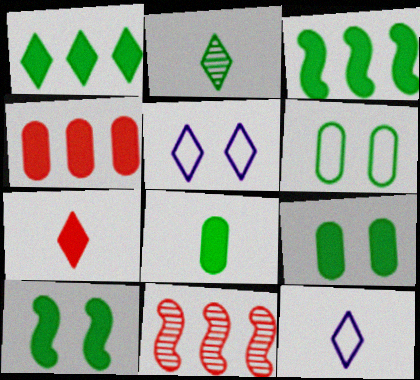[[1, 8, 10], 
[2, 3, 6], 
[2, 7, 12], 
[5, 8, 11], 
[9, 11, 12]]